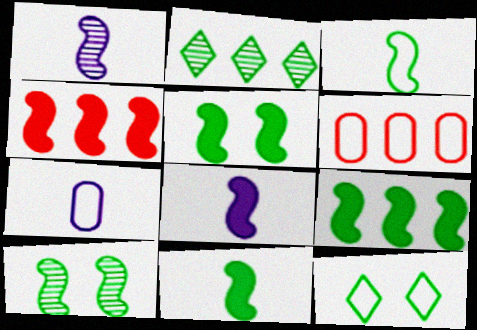[[3, 9, 10], 
[4, 5, 8], 
[5, 9, 11]]